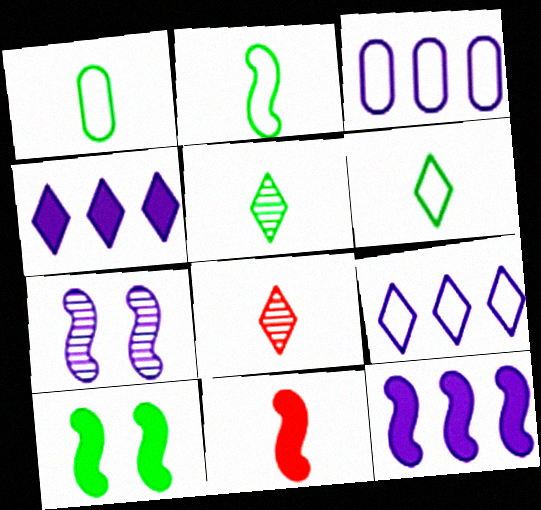[[1, 2, 6], 
[3, 8, 10], 
[10, 11, 12]]